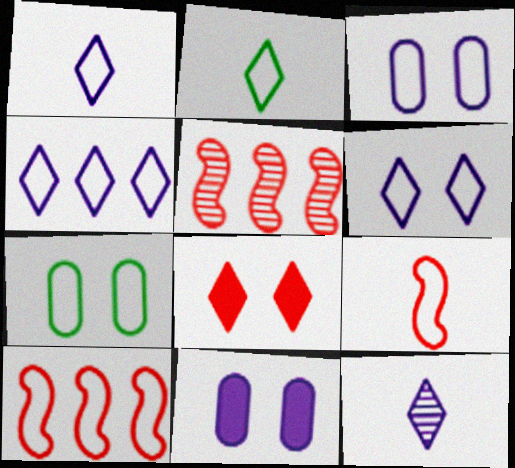[[1, 4, 6], 
[1, 7, 10], 
[2, 3, 10], 
[2, 5, 11], 
[4, 7, 9]]